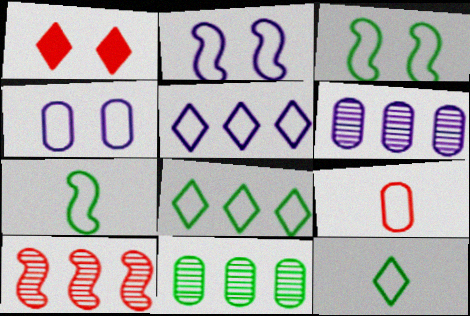[[1, 6, 7], 
[1, 9, 10], 
[2, 8, 9], 
[3, 5, 9]]